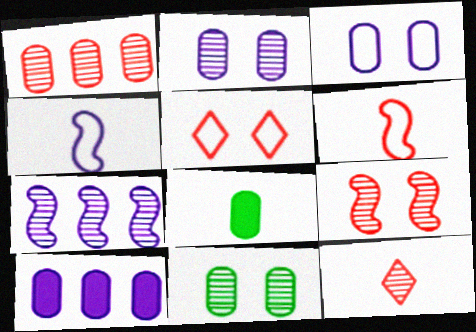[[1, 3, 8], 
[1, 9, 12], 
[4, 8, 12], 
[5, 7, 8], 
[7, 11, 12]]